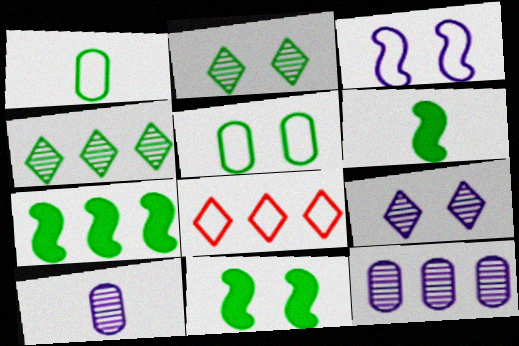[[1, 2, 7], 
[1, 3, 8], 
[1, 4, 11], 
[2, 5, 11], 
[4, 5, 6], 
[6, 7, 11], 
[7, 8, 12], 
[8, 10, 11]]